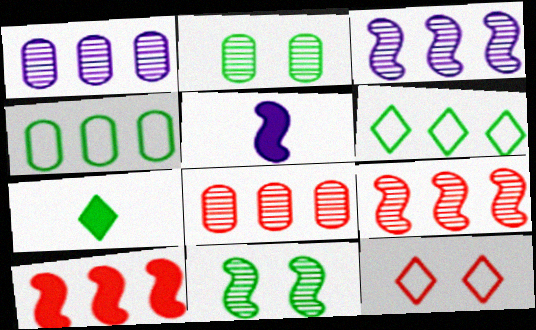[[1, 6, 10], 
[4, 7, 11]]